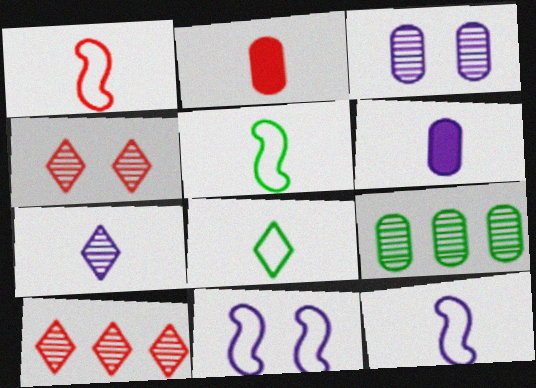[[1, 5, 12], 
[2, 5, 7], 
[6, 7, 12]]